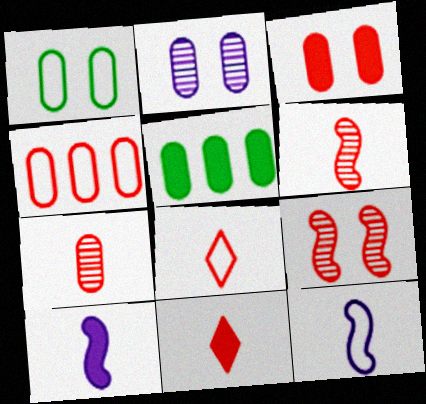[[1, 2, 3], 
[3, 4, 7], 
[4, 9, 11]]